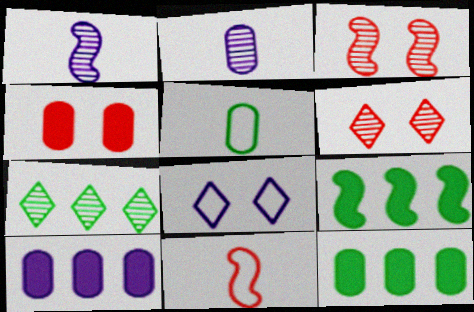[[1, 8, 10], 
[2, 3, 7]]